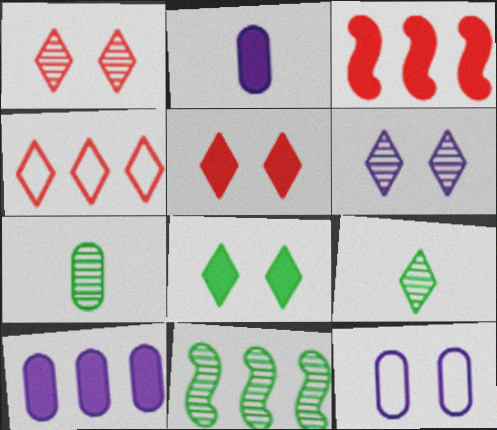[[2, 3, 8], 
[3, 9, 12], 
[4, 10, 11]]